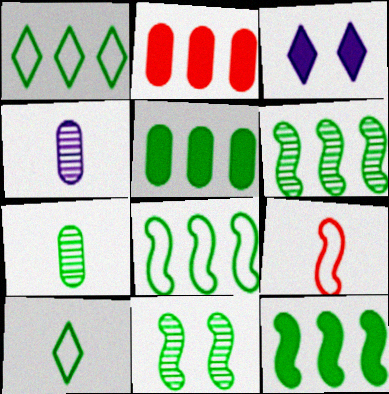[[1, 5, 6], 
[5, 10, 11], 
[6, 8, 12]]